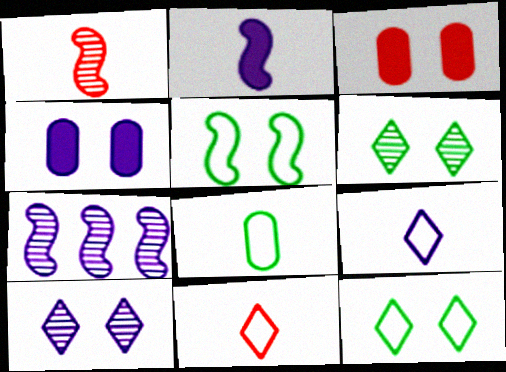[[3, 5, 10], 
[4, 7, 9]]